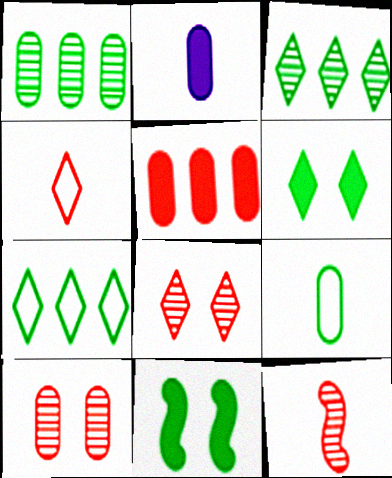[[3, 9, 11]]